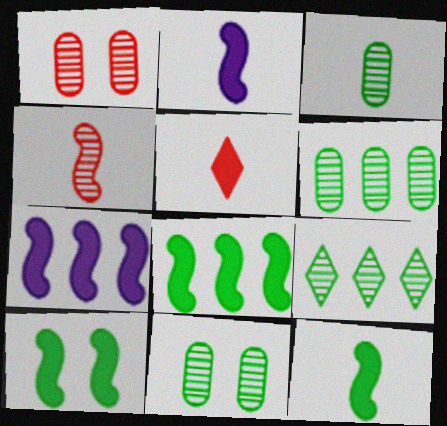[[3, 6, 11], 
[8, 10, 12]]